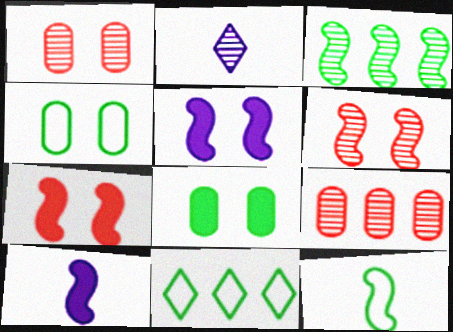[[1, 2, 3], 
[1, 10, 11], 
[4, 11, 12]]